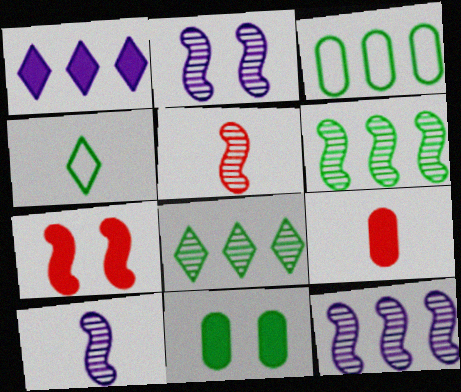[[2, 5, 6], 
[2, 10, 12], 
[4, 6, 11], 
[4, 9, 10]]